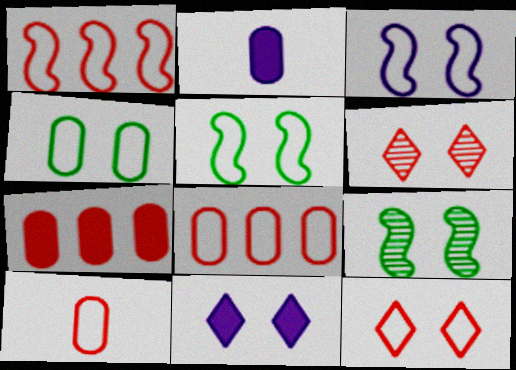[[1, 10, 12], 
[3, 4, 12]]